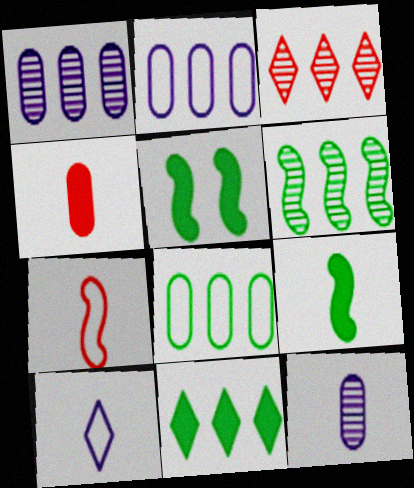[[1, 3, 6], 
[6, 8, 11]]